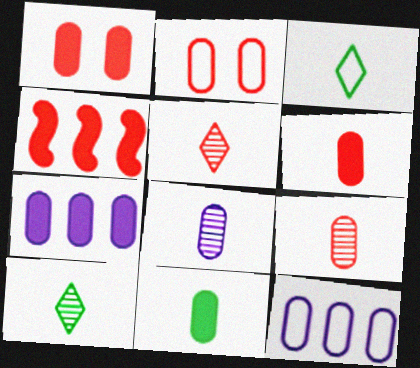[[1, 7, 11], 
[2, 4, 5]]